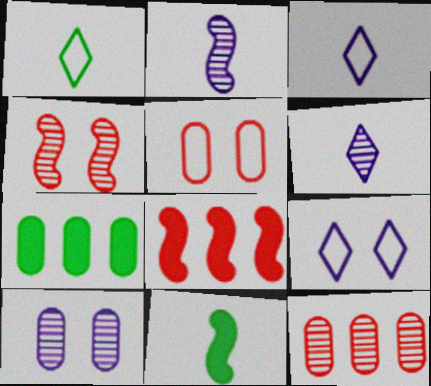[[1, 8, 10], 
[3, 4, 7], 
[9, 11, 12]]